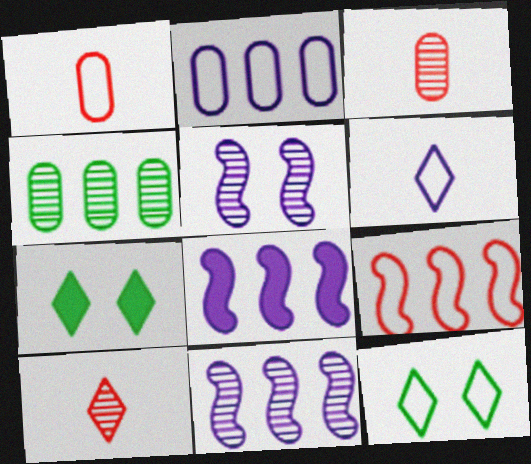[[1, 7, 11], 
[3, 8, 12], 
[4, 5, 10]]